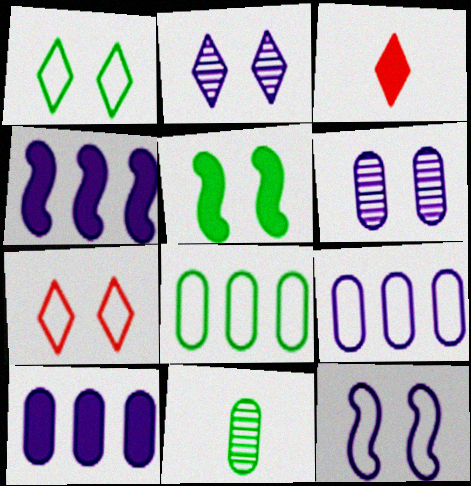[[3, 5, 10], 
[4, 7, 11], 
[5, 6, 7]]